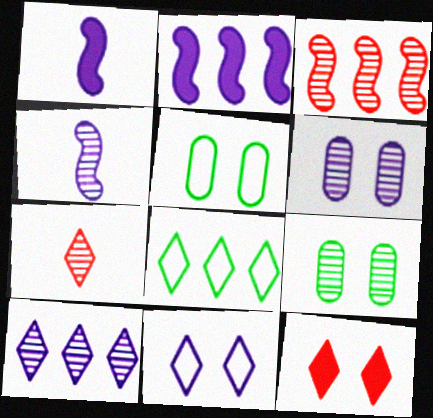[[2, 5, 7], 
[4, 6, 10]]